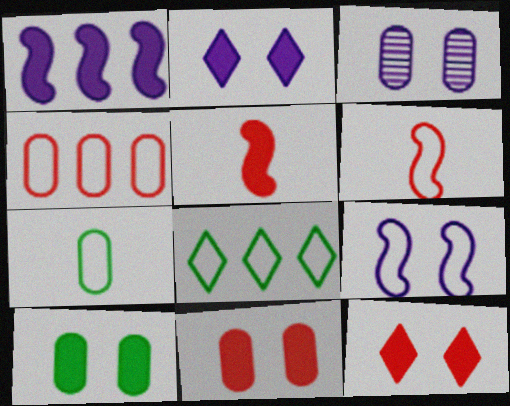[[2, 3, 9], 
[3, 5, 8]]